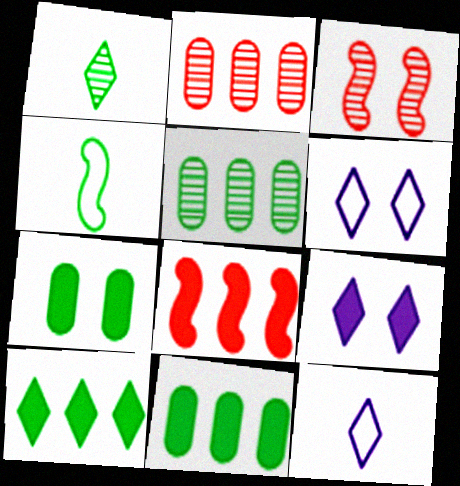[[2, 4, 9], 
[3, 6, 7], 
[3, 11, 12]]